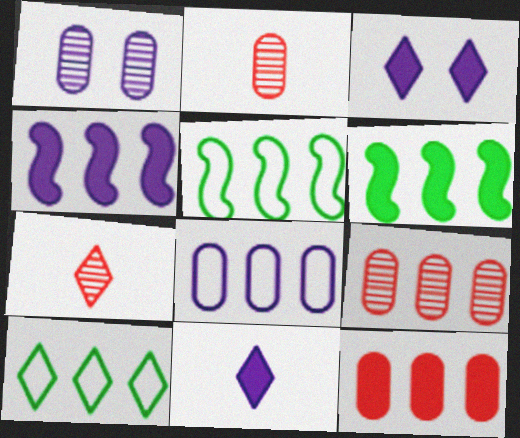[[2, 3, 5], 
[3, 7, 10], 
[4, 9, 10]]